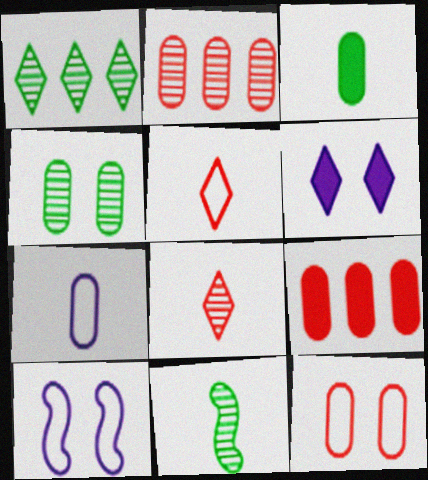[[1, 4, 11], 
[1, 5, 6], 
[4, 7, 9]]